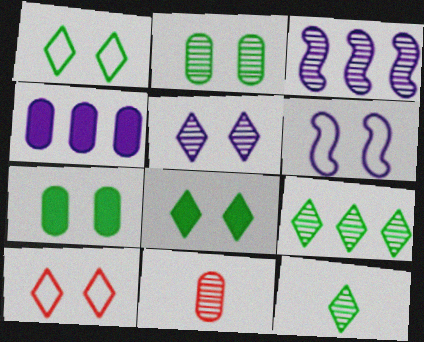[[5, 8, 10]]